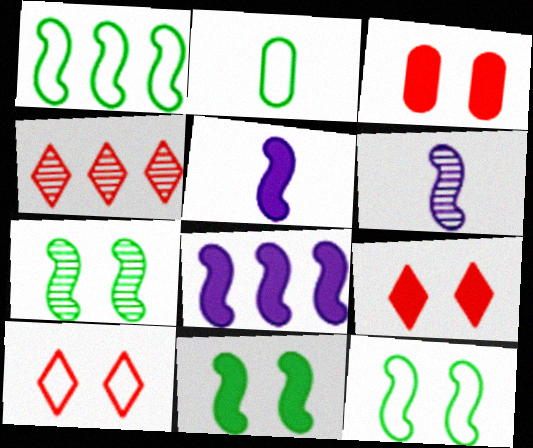[[7, 11, 12]]